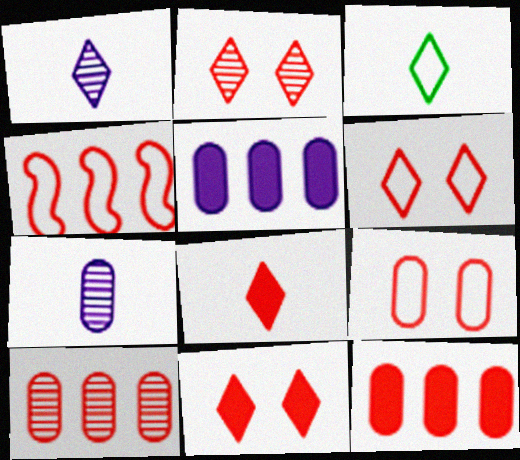[[1, 3, 8], 
[2, 6, 11]]